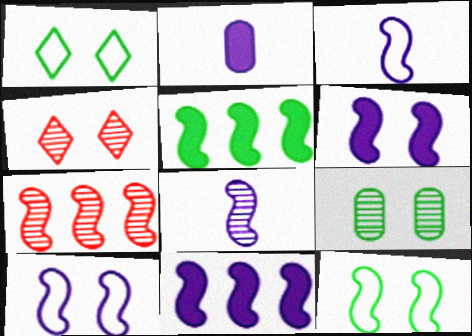[[1, 2, 7], 
[8, 10, 11]]